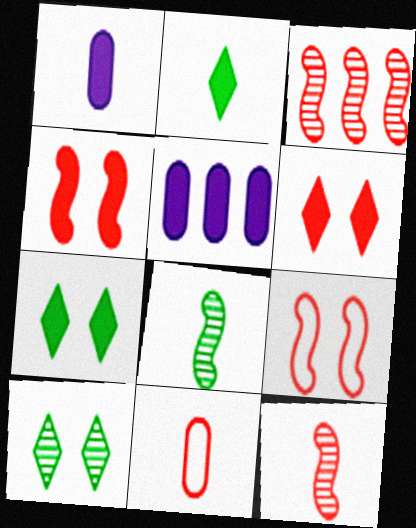[[2, 4, 5], 
[3, 6, 11]]